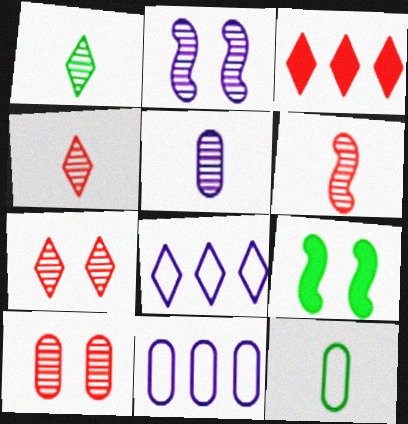[[1, 5, 6], 
[2, 3, 12], 
[4, 9, 11]]